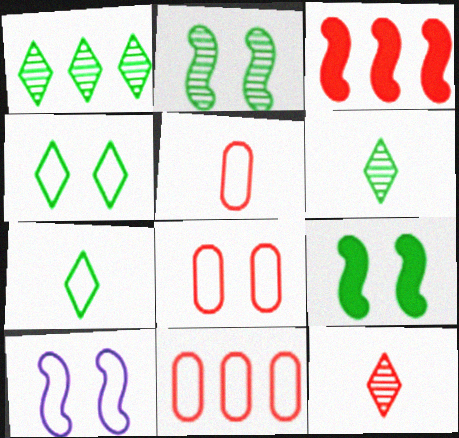[[3, 8, 12], 
[4, 8, 10], 
[5, 8, 11], 
[7, 10, 11]]